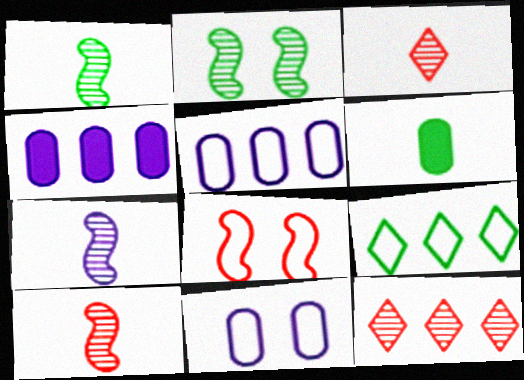[[1, 7, 10], 
[2, 6, 9]]